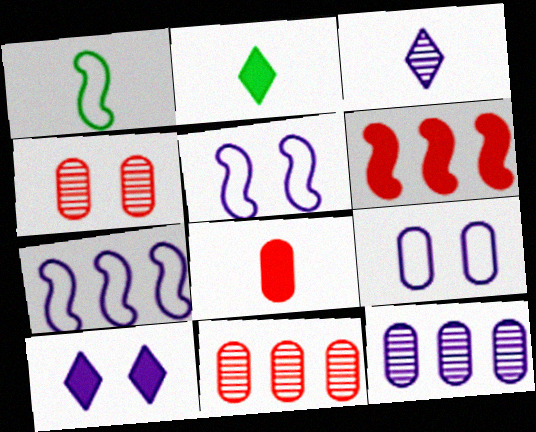[[1, 3, 8], 
[1, 10, 11], 
[2, 4, 7], 
[2, 5, 11]]